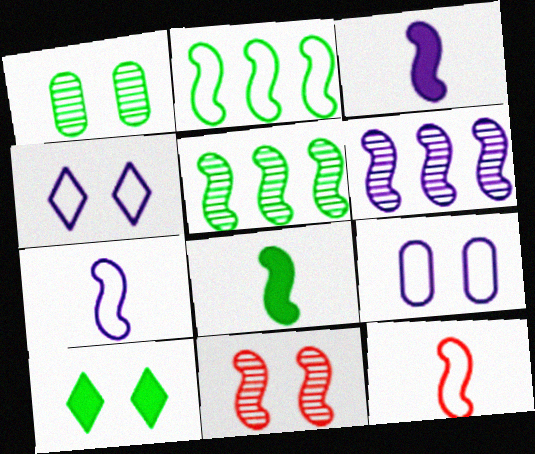[[2, 3, 11], 
[9, 10, 11]]